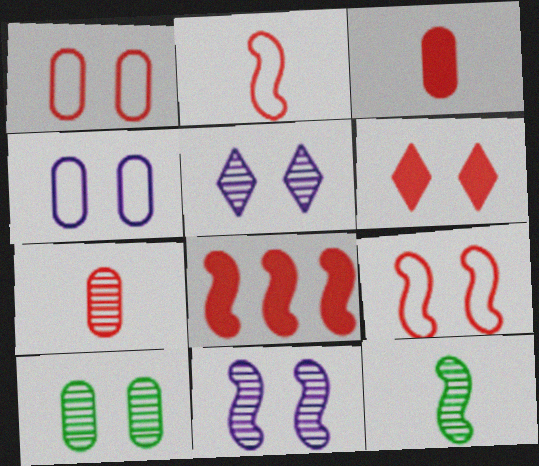[[3, 6, 8]]